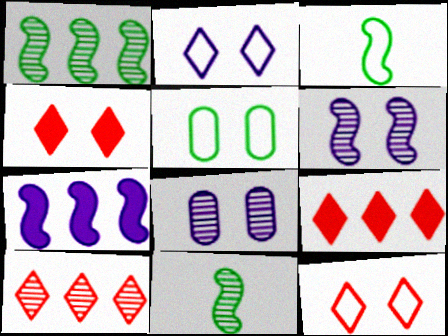[[3, 8, 9], 
[4, 5, 6], 
[8, 10, 11]]